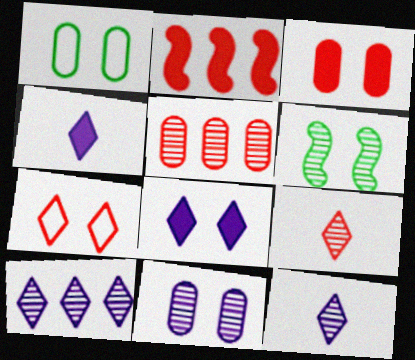[[1, 2, 12], 
[1, 3, 11], 
[5, 6, 12]]